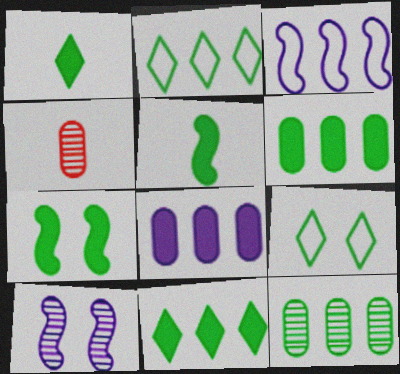[[1, 6, 7], 
[5, 9, 12]]